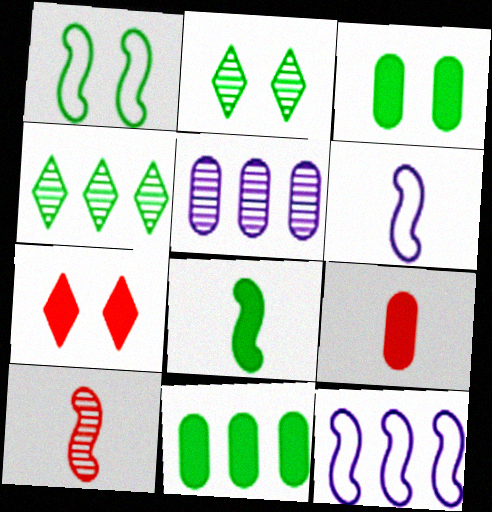[[1, 2, 3], 
[2, 5, 10], 
[2, 9, 12], 
[6, 8, 10]]